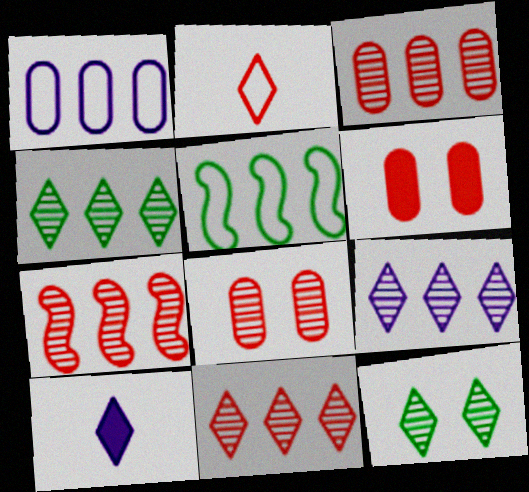[[2, 6, 7], 
[3, 7, 11], 
[4, 9, 11], 
[5, 8, 10]]